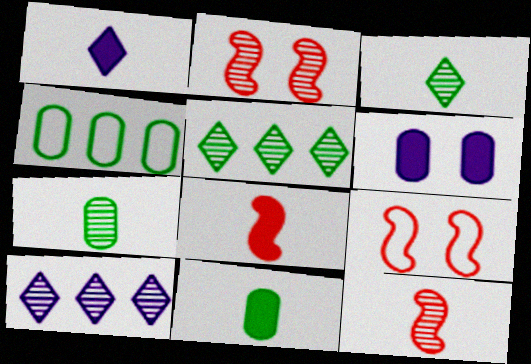[[1, 2, 4], 
[1, 8, 11], 
[2, 7, 10], 
[9, 10, 11]]